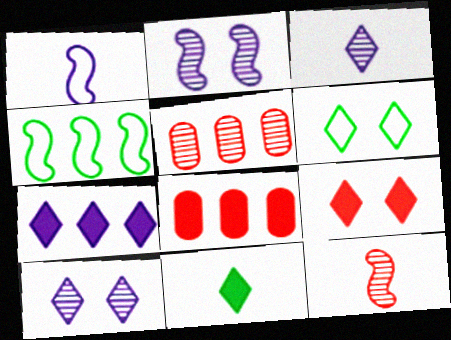[[4, 5, 7], 
[6, 9, 10], 
[7, 9, 11]]